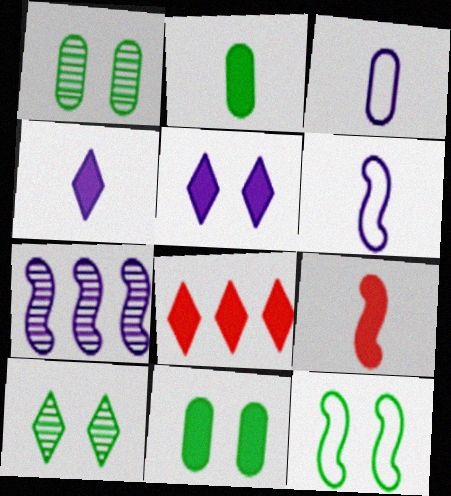[[1, 6, 8], 
[2, 4, 9], 
[3, 5, 7], 
[7, 9, 12], 
[10, 11, 12]]